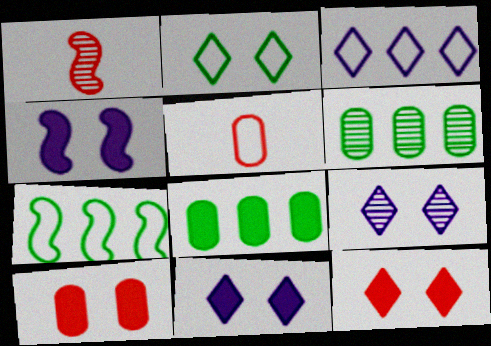[[1, 4, 7], 
[1, 6, 9], 
[2, 9, 12]]